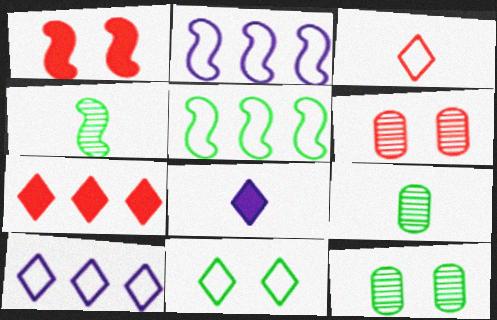[[1, 2, 4], 
[1, 9, 10], 
[3, 10, 11], 
[5, 6, 8]]